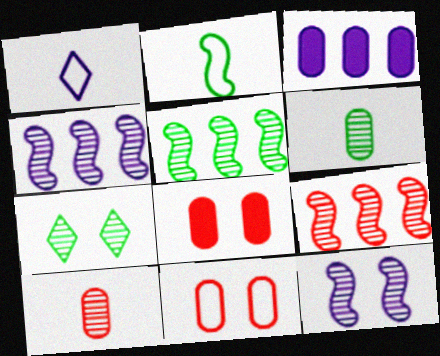[[1, 3, 12], 
[1, 5, 8], 
[3, 6, 11], 
[4, 5, 9], 
[4, 7, 10], 
[5, 6, 7]]